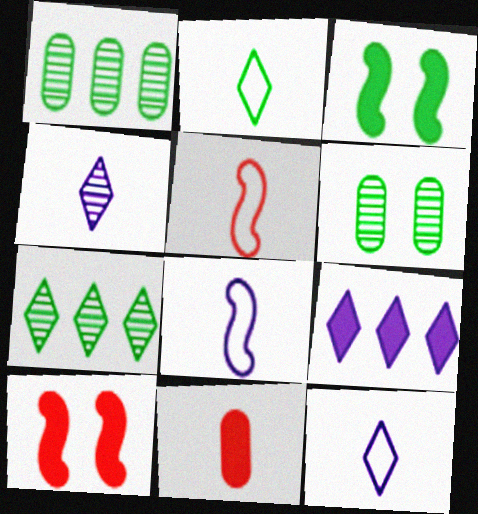[[1, 2, 3], 
[1, 10, 12], 
[3, 9, 11], 
[5, 6, 9]]